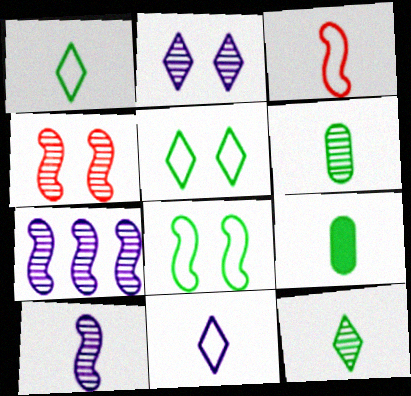[]